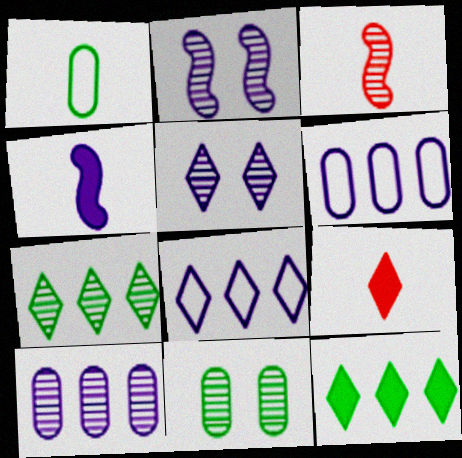[[4, 5, 6]]